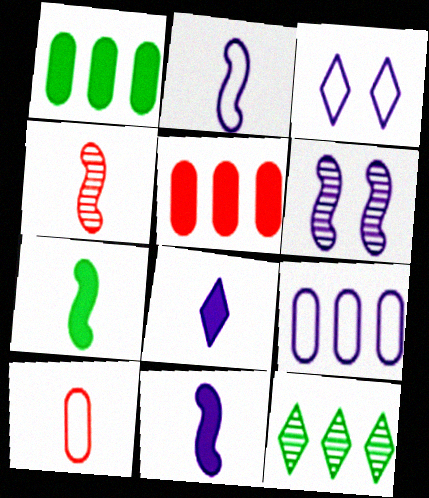[[1, 3, 4], 
[2, 3, 9], 
[2, 4, 7], 
[6, 8, 9]]